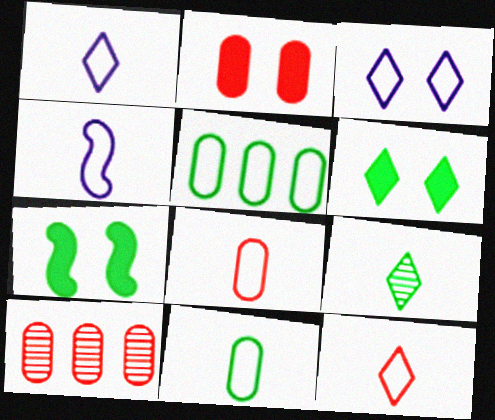[[1, 7, 10], 
[2, 8, 10], 
[4, 6, 10], 
[4, 11, 12], 
[5, 7, 9]]